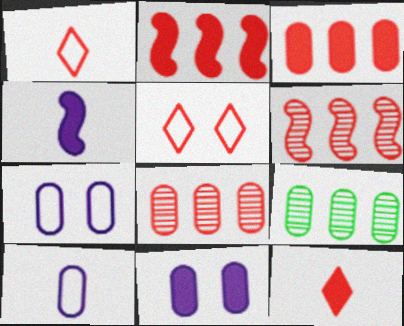[[4, 5, 9]]